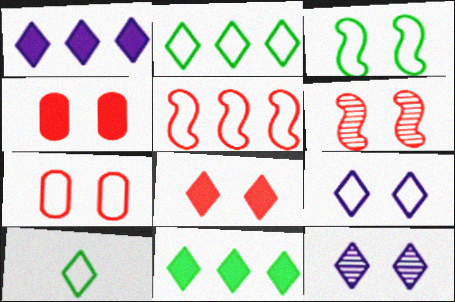[[3, 4, 12], 
[3, 7, 9], 
[6, 7, 8]]